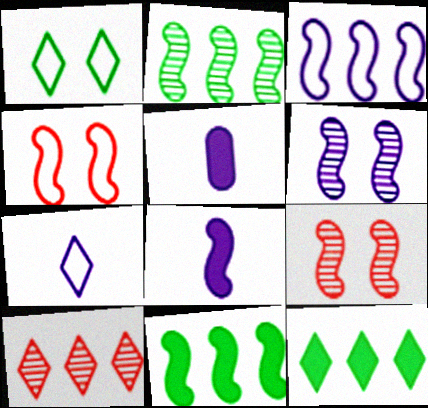[[2, 4, 8], 
[3, 6, 8]]